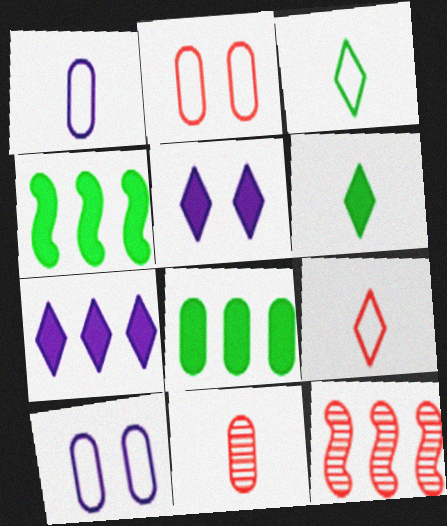[[6, 10, 12], 
[8, 10, 11]]